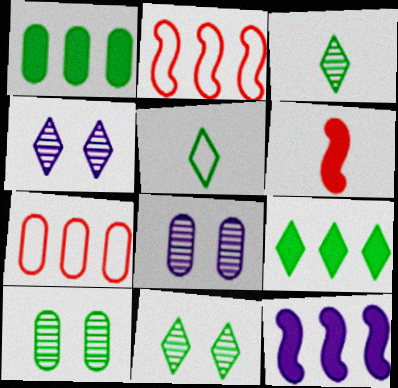[[5, 9, 11]]